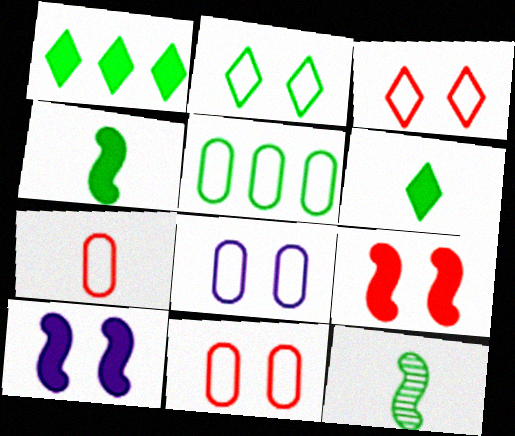[[5, 7, 8]]